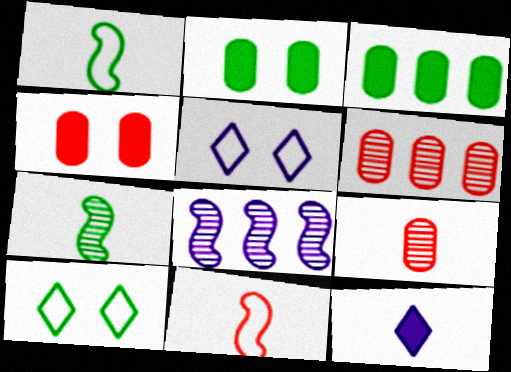[[1, 9, 12], 
[3, 7, 10]]